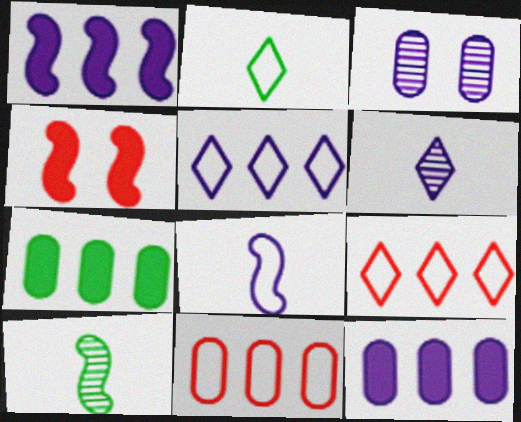[]